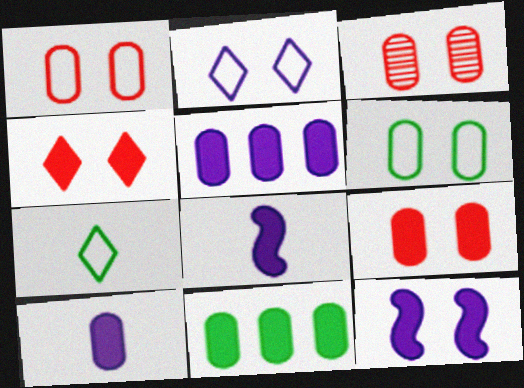[[1, 3, 9], 
[4, 8, 11], 
[9, 10, 11]]